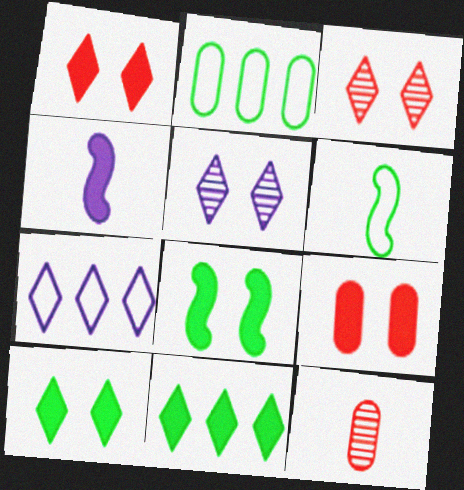[[2, 3, 4], 
[4, 9, 11], 
[7, 8, 12]]